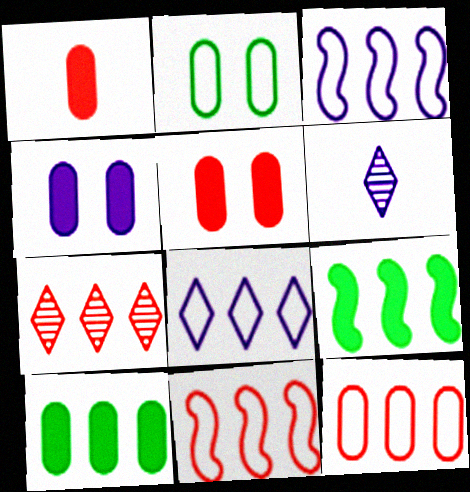[[1, 4, 10], 
[3, 4, 6], 
[3, 7, 10]]